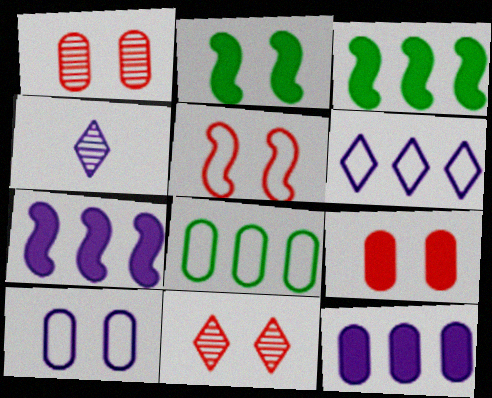[[2, 10, 11], 
[4, 7, 10], 
[5, 9, 11]]